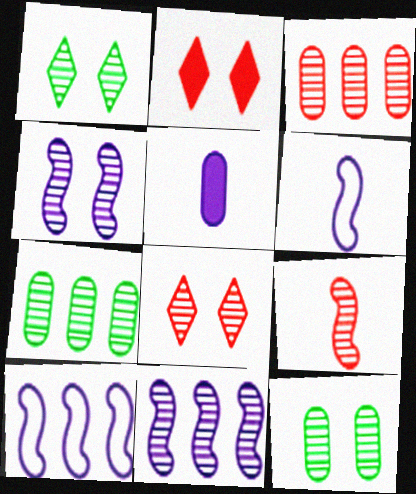[[2, 6, 7], 
[3, 8, 9], 
[4, 8, 12]]